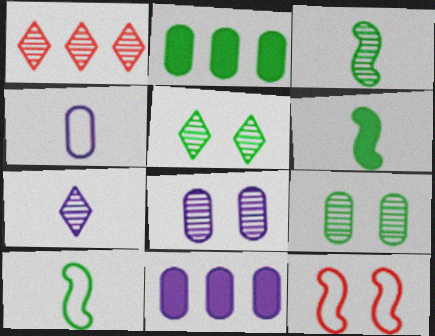[[1, 3, 8], 
[1, 5, 7], 
[2, 5, 10], 
[2, 7, 12], 
[3, 6, 10], 
[4, 8, 11]]